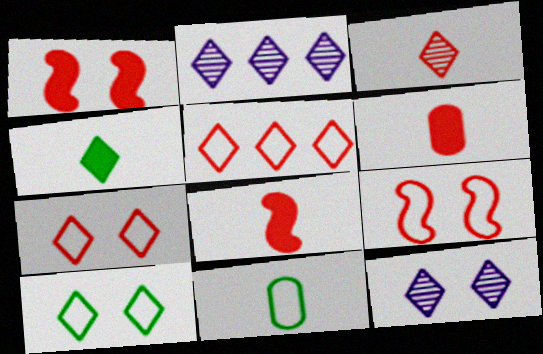[[1, 2, 11], 
[2, 4, 7], 
[4, 5, 12]]